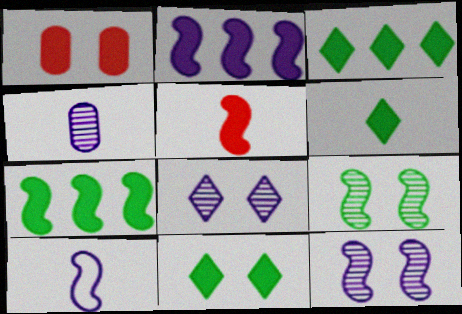[[1, 2, 6], 
[2, 10, 12], 
[3, 6, 11]]